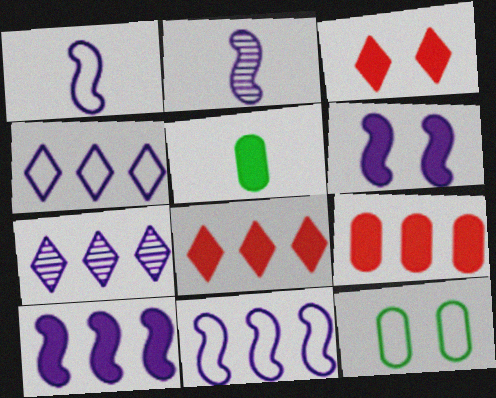[[2, 6, 11], 
[2, 8, 12], 
[3, 5, 10], 
[5, 6, 8]]